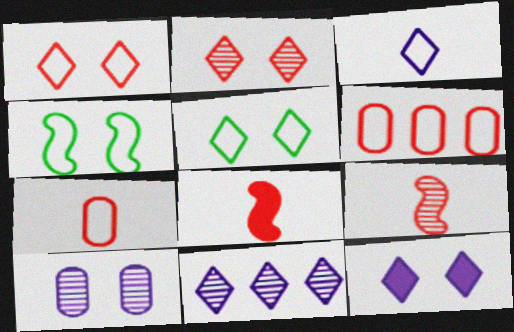[[2, 5, 12], 
[2, 6, 8], 
[3, 4, 6], 
[3, 11, 12]]